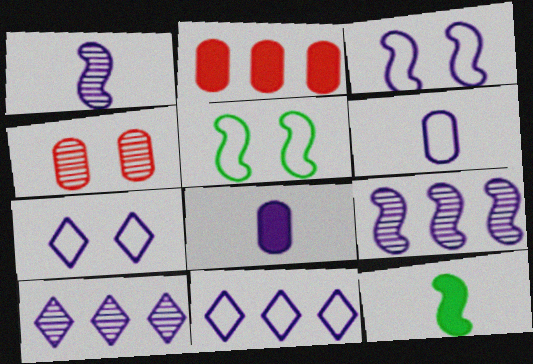[[3, 6, 11], 
[3, 8, 10], 
[4, 11, 12], 
[7, 8, 9]]